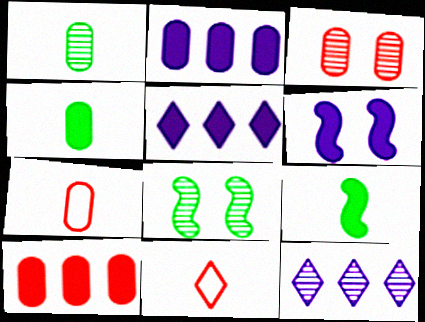[[2, 8, 11], 
[3, 7, 10], 
[5, 7, 8]]